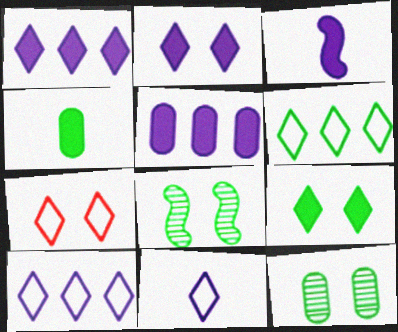[[2, 3, 5], 
[4, 6, 8], 
[6, 7, 11]]